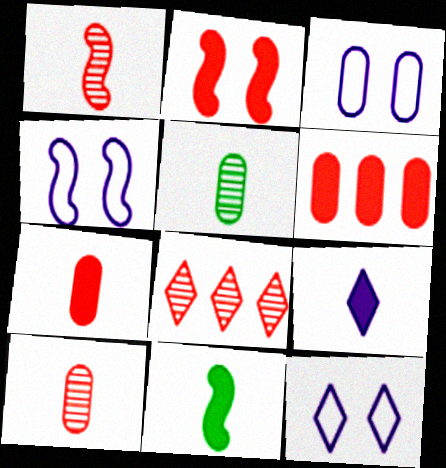[[3, 4, 12], 
[3, 5, 6], 
[3, 8, 11], 
[7, 9, 11]]